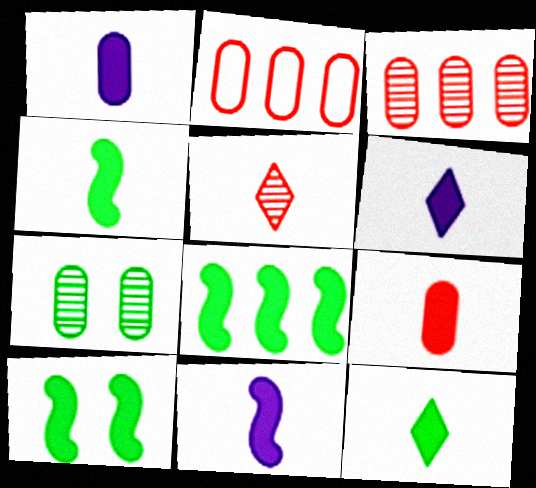[[1, 2, 7], 
[1, 6, 11], 
[4, 6, 9], 
[4, 8, 10], 
[9, 11, 12]]